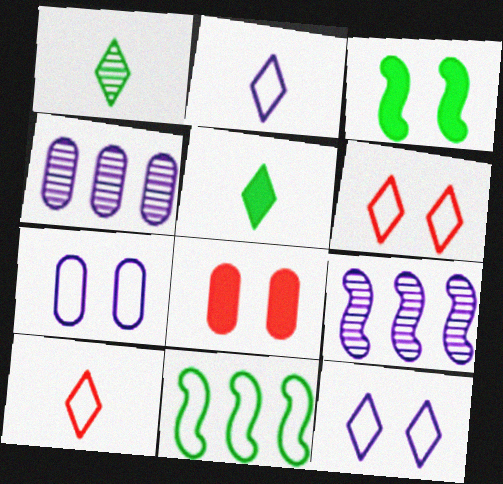[[3, 4, 10], 
[7, 10, 11]]